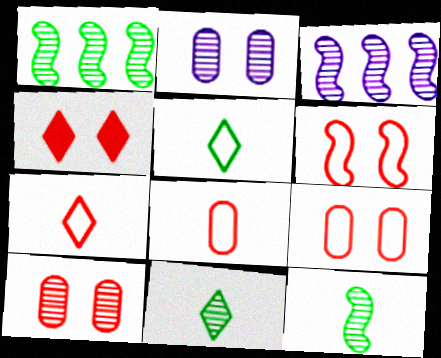[[3, 10, 11], 
[4, 6, 10]]